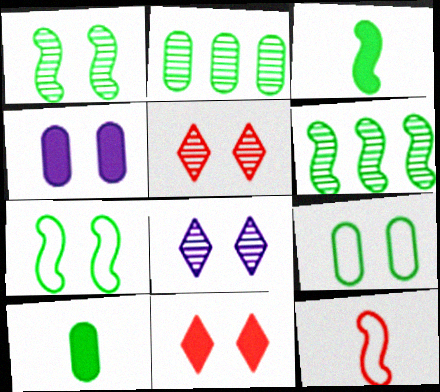[[2, 9, 10], 
[3, 6, 7], 
[4, 5, 7]]